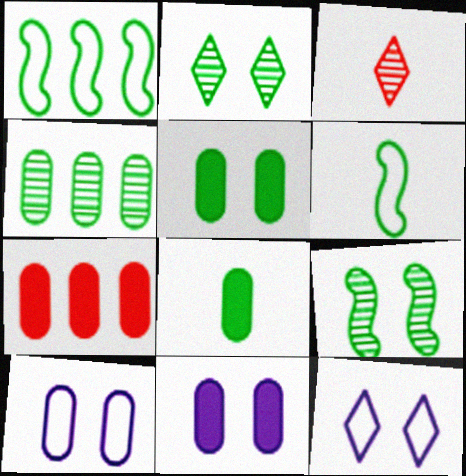[[1, 2, 8], 
[1, 3, 11], 
[7, 8, 11]]